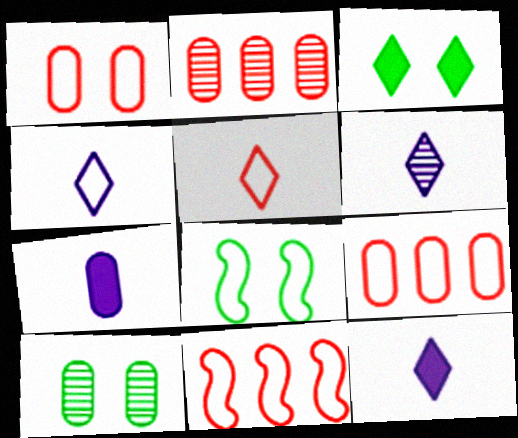[[1, 5, 11], 
[2, 8, 12], 
[3, 8, 10], 
[4, 6, 12], 
[4, 8, 9], 
[7, 9, 10], 
[10, 11, 12]]